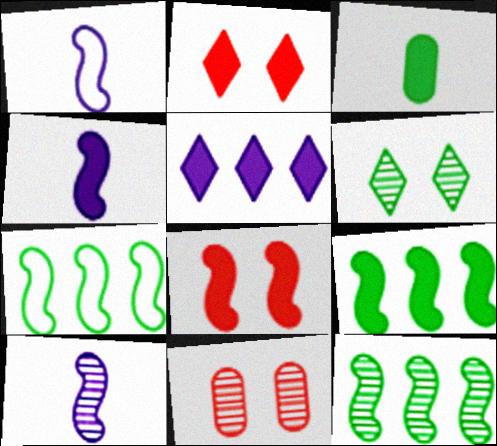[[1, 4, 10], 
[1, 8, 12], 
[3, 5, 8], 
[3, 6, 7], 
[4, 8, 9], 
[7, 8, 10], 
[7, 9, 12]]